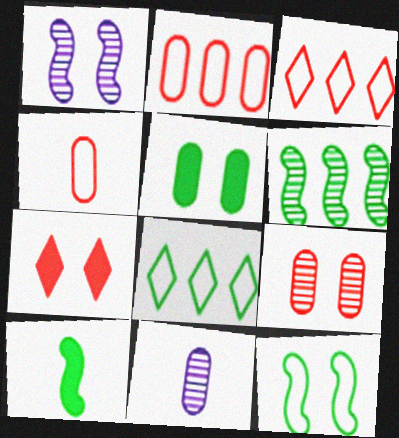[[2, 5, 11], 
[6, 10, 12]]